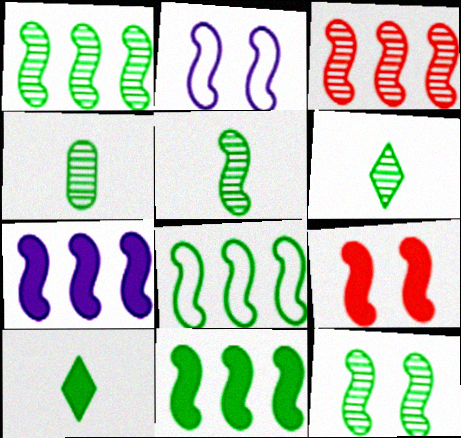[[1, 5, 12], 
[1, 8, 11], 
[2, 9, 12], 
[3, 7, 8], 
[4, 5, 6]]